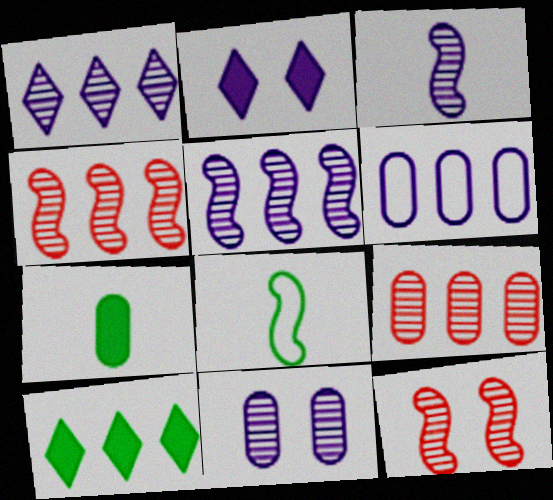[[1, 3, 11], 
[2, 3, 6], 
[2, 8, 9], 
[4, 6, 10]]